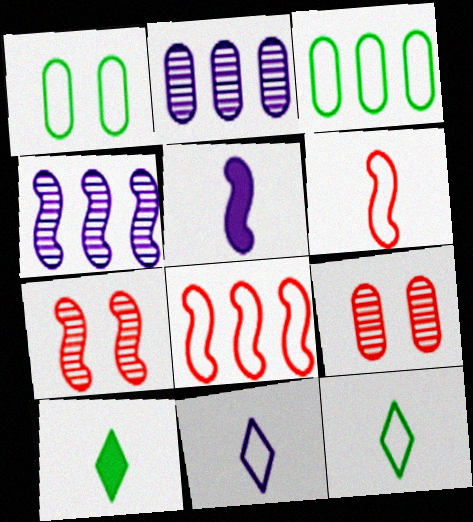[[1, 8, 11]]